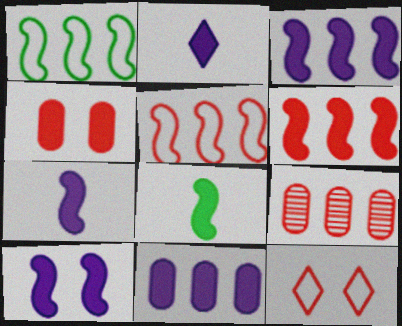[[2, 10, 11], 
[3, 7, 10], 
[6, 8, 10]]